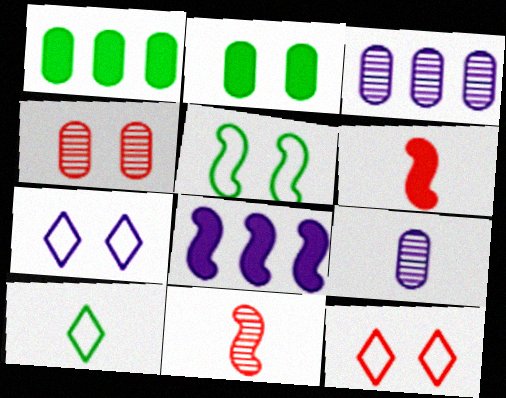[[1, 7, 11], 
[4, 8, 10], 
[5, 8, 11], 
[6, 9, 10], 
[7, 8, 9]]